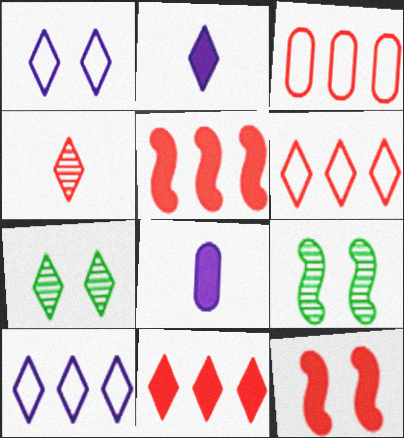[[2, 3, 9], 
[2, 6, 7], 
[3, 4, 12], 
[6, 8, 9]]